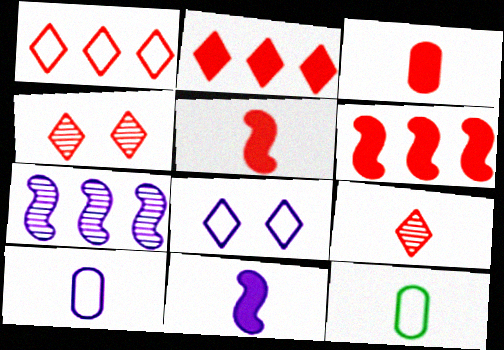[[9, 11, 12]]